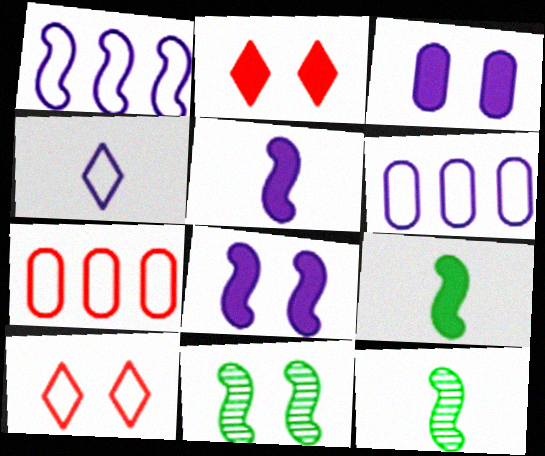[[2, 6, 12], 
[3, 10, 11]]